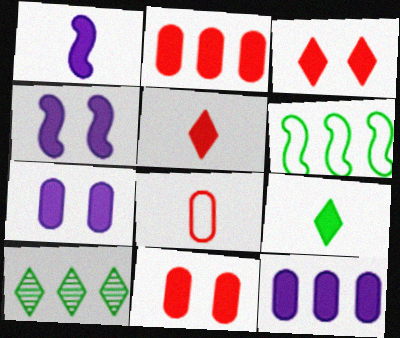[[2, 4, 9], 
[4, 8, 10]]